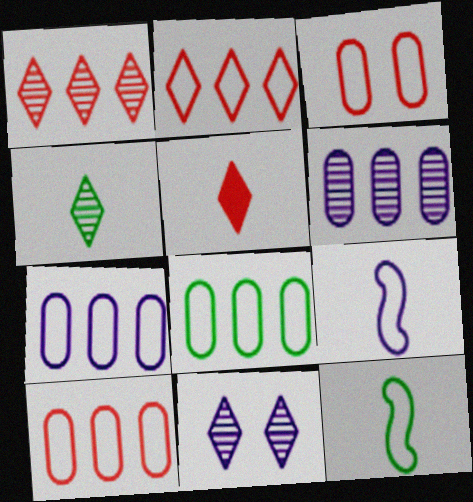[[1, 4, 11], 
[7, 8, 10]]